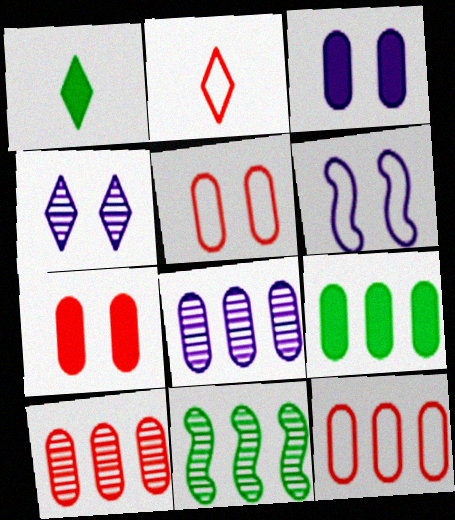[[1, 6, 10], 
[2, 3, 11], 
[3, 4, 6], 
[8, 9, 12]]